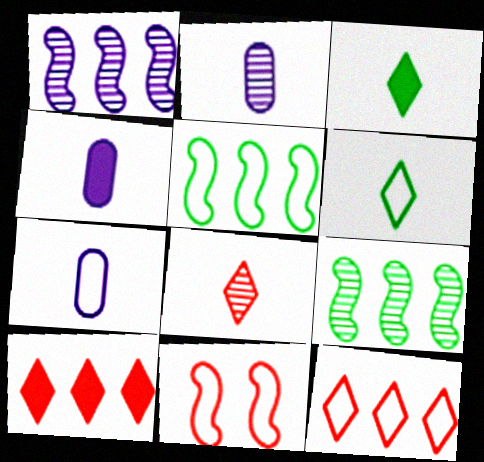[[2, 4, 7]]